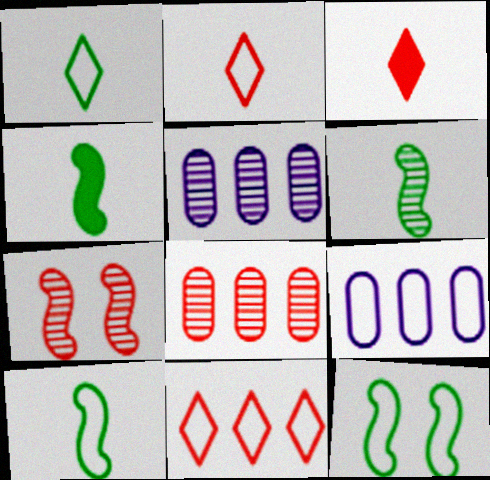[[2, 9, 12], 
[3, 5, 12], 
[4, 6, 10]]